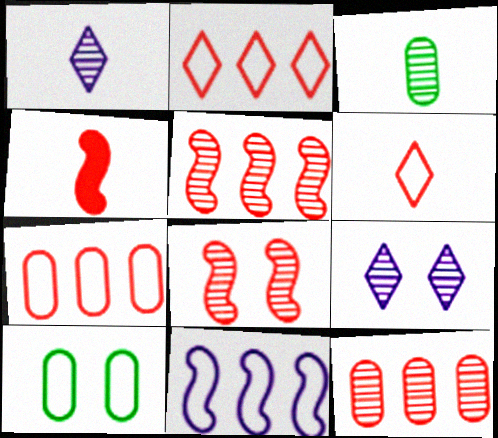[[3, 5, 9], 
[6, 10, 11]]